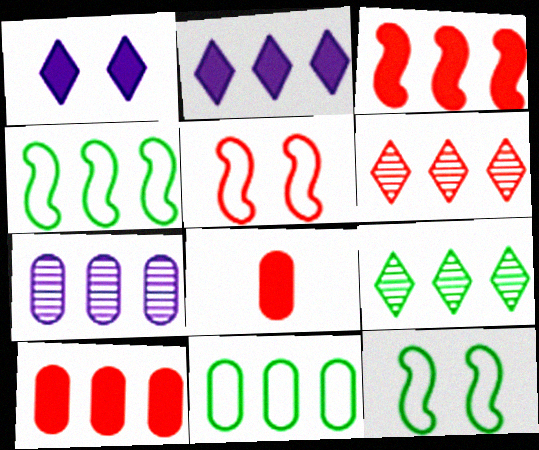[[5, 6, 8], 
[7, 10, 11]]